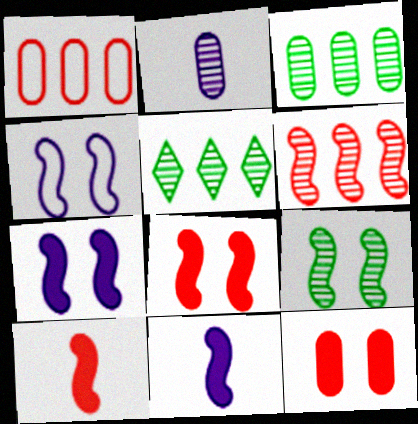[[4, 8, 9]]